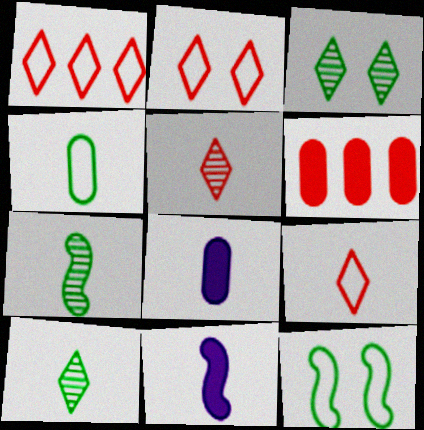[[1, 2, 9], 
[4, 5, 11], 
[7, 8, 9]]